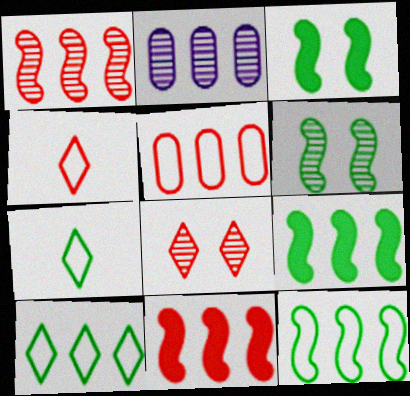[[2, 3, 4], 
[2, 10, 11]]